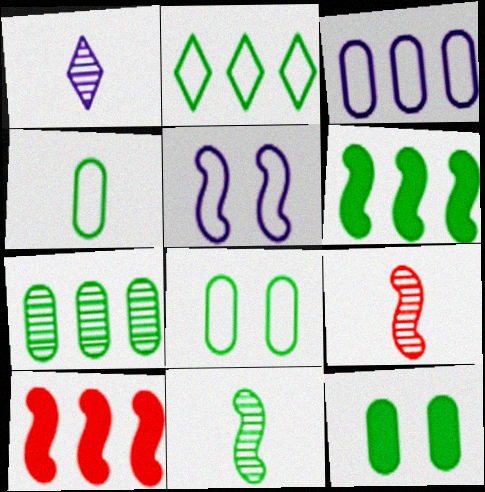[[1, 8, 10], 
[2, 6, 7], 
[2, 11, 12], 
[4, 7, 12], 
[5, 6, 9], 
[5, 10, 11]]